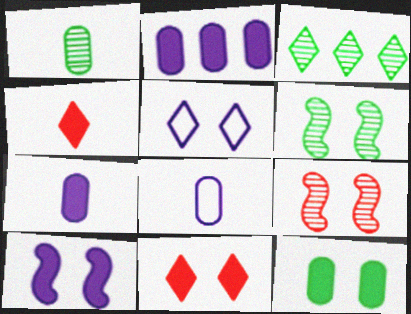[[1, 3, 6], 
[3, 4, 5], 
[5, 9, 12], 
[10, 11, 12]]